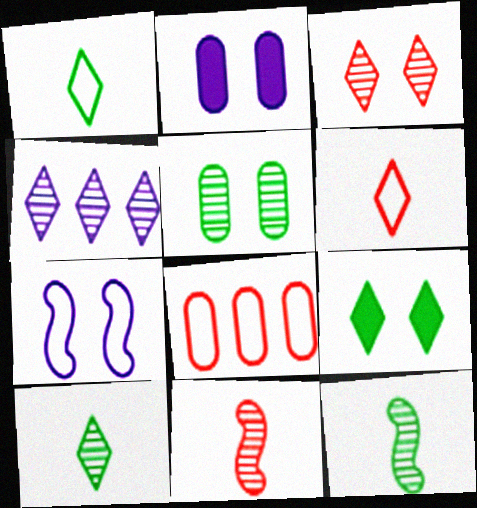[[1, 7, 8], 
[3, 4, 10], 
[4, 5, 11], 
[4, 6, 9]]